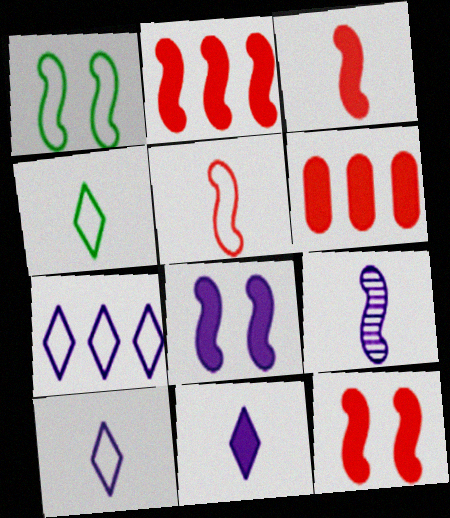[[1, 2, 9], 
[2, 3, 12]]